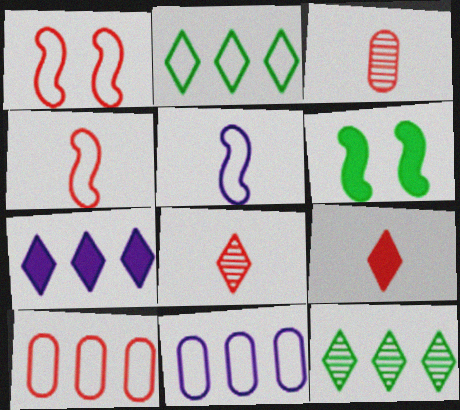[[3, 4, 9], 
[6, 8, 11]]